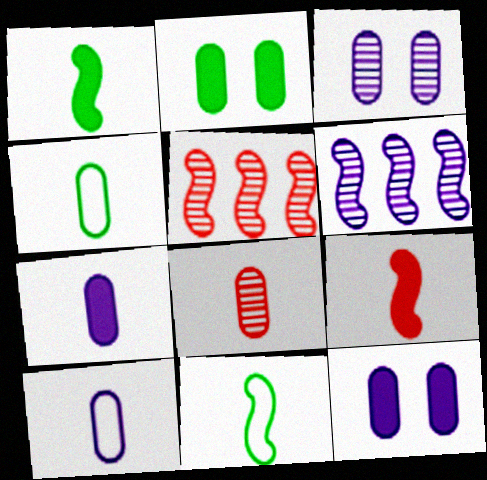[[4, 7, 8]]